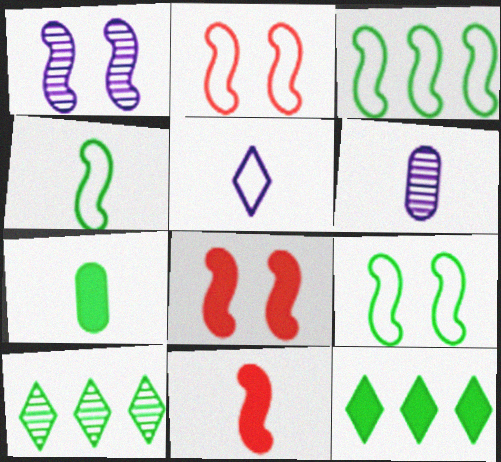[[1, 3, 11], 
[1, 8, 9], 
[2, 6, 12], 
[3, 4, 9], 
[7, 9, 10]]